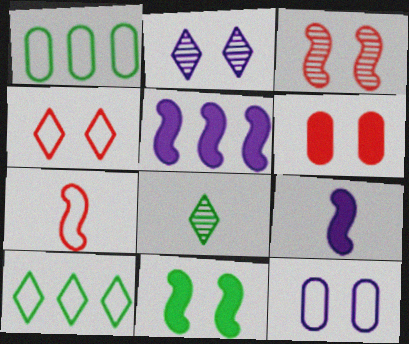[[1, 8, 11], 
[3, 4, 6], 
[7, 10, 12]]